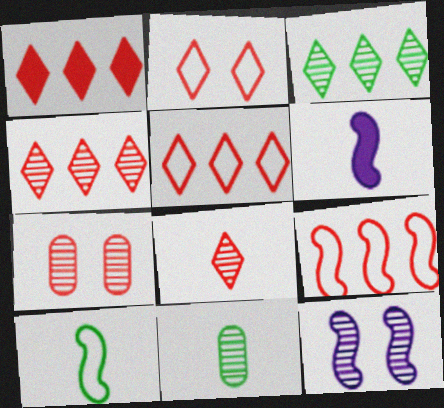[[1, 2, 8], 
[1, 4, 5], 
[4, 11, 12]]